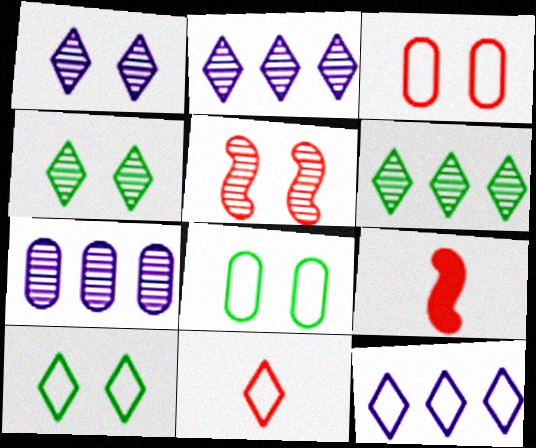[[2, 8, 9], 
[7, 9, 10], 
[10, 11, 12]]